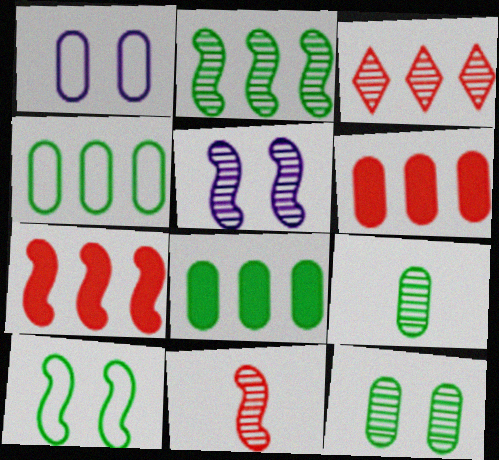[[1, 6, 9], 
[2, 5, 11], 
[3, 5, 9]]